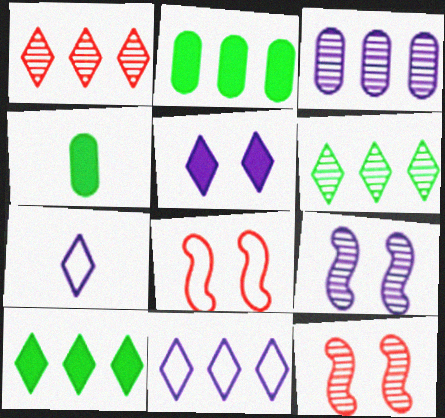[[1, 10, 11], 
[2, 7, 12], 
[4, 11, 12]]